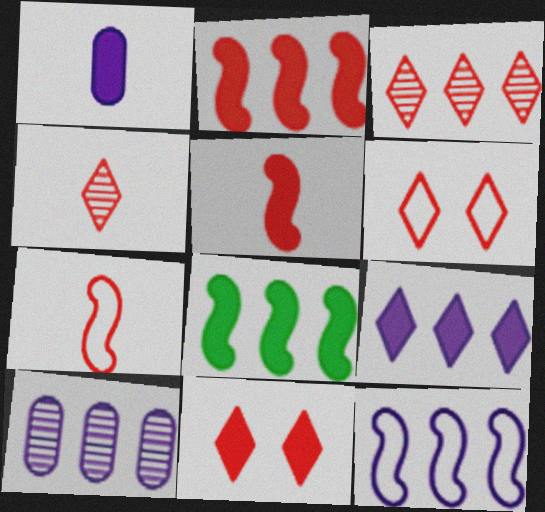[[1, 8, 11], 
[9, 10, 12]]